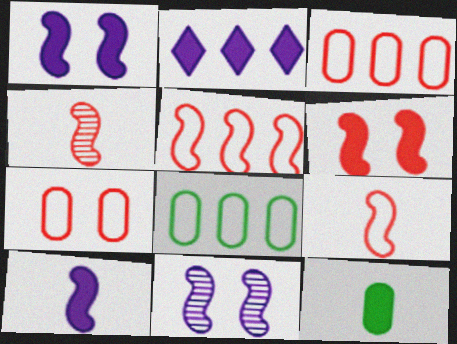[[2, 6, 12], 
[4, 5, 6]]